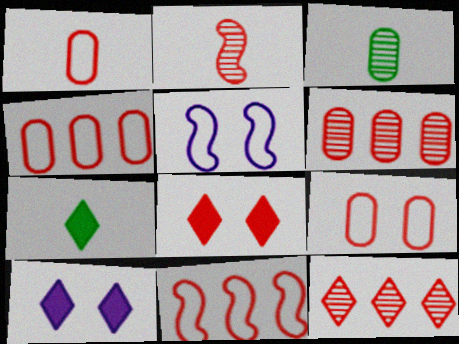[[1, 4, 9], 
[2, 4, 8], 
[3, 10, 11], 
[5, 6, 7]]